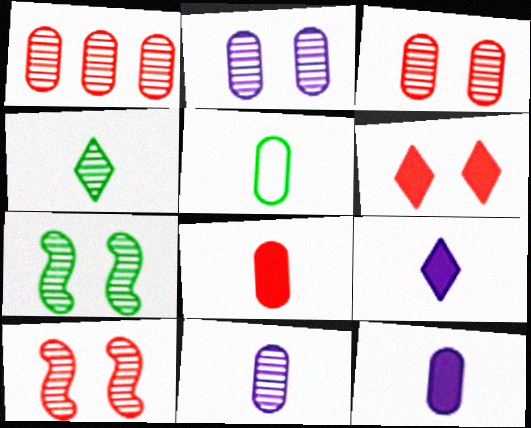[[5, 8, 11]]